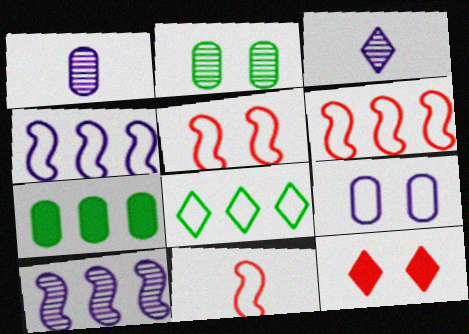[[3, 5, 7], 
[3, 8, 12], 
[5, 6, 11], 
[8, 9, 11]]